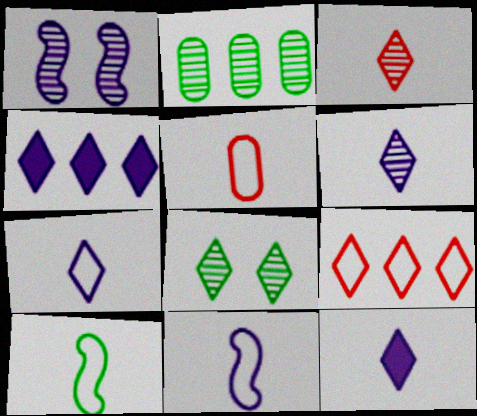[[1, 2, 3], 
[5, 7, 10], 
[6, 7, 12], 
[8, 9, 12]]